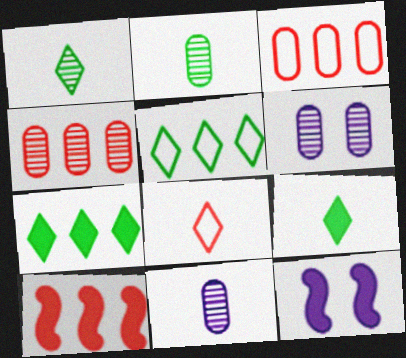[[1, 3, 12], 
[2, 4, 6]]